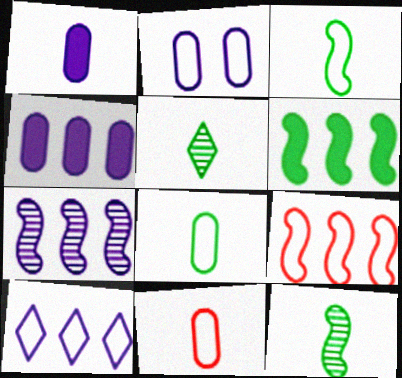[[4, 7, 10], 
[6, 7, 9]]